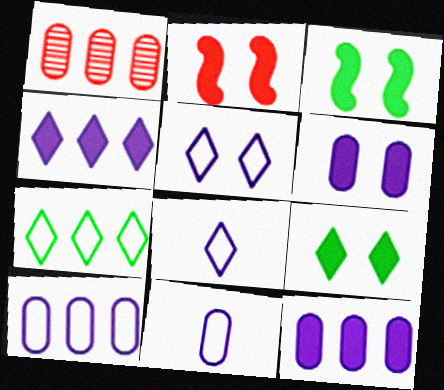[[1, 3, 8], 
[2, 6, 9]]